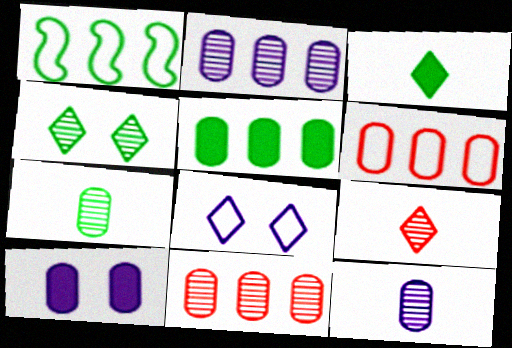[[1, 9, 10], 
[2, 5, 6], 
[6, 7, 10]]